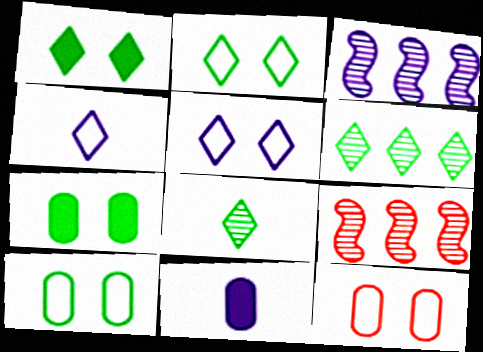[[2, 9, 11], 
[3, 5, 11], 
[4, 7, 9]]